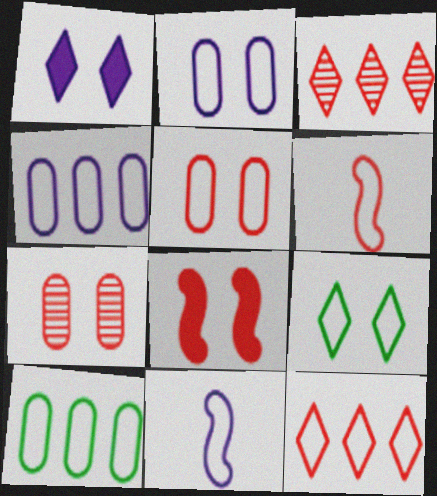[[4, 6, 9], 
[5, 6, 12]]